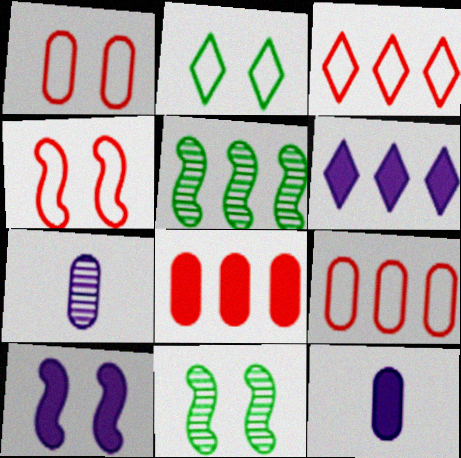[[3, 11, 12], 
[4, 10, 11], 
[5, 6, 9], 
[6, 10, 12]]